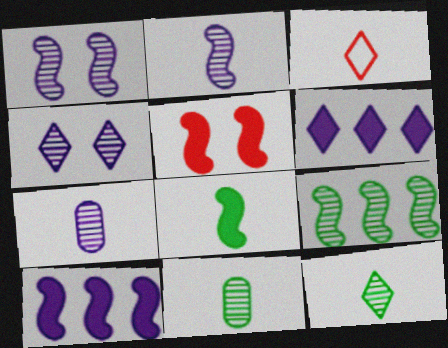[[3, 7, 8], 
[5, 8, 10]]